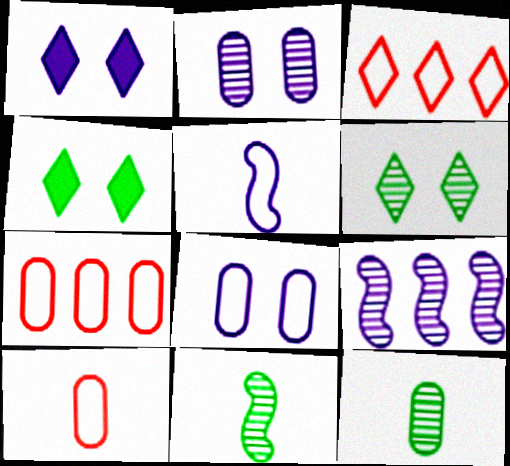[[1, 7, 11], 
[4, 9, 10]]